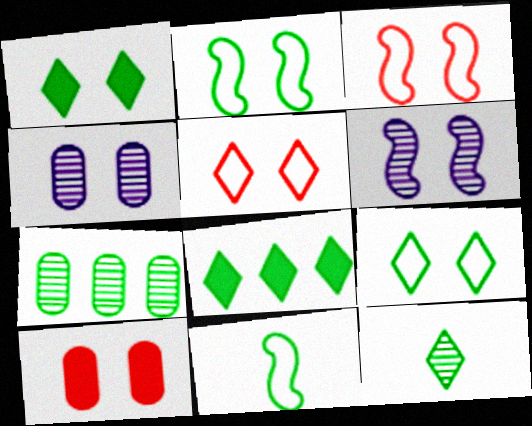[[1, 3, 4], 
[1, 7, 11], 
[6, 9, 10], 
[8, 9, 12]]